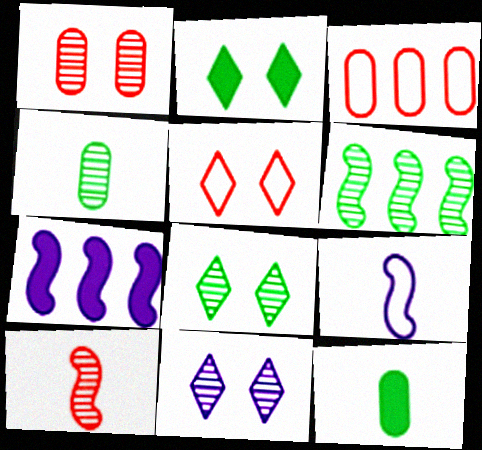[[2, 5, 11], 
[4, 5, 7], 
[4, 6, 8]]